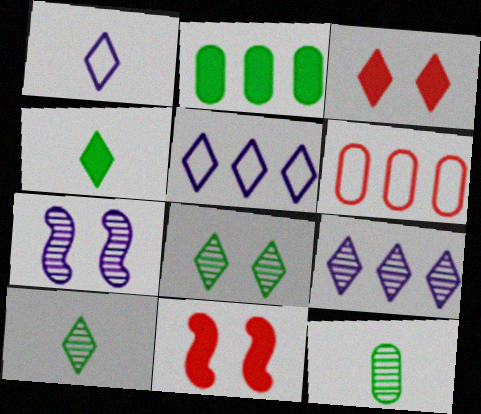[[3, 5, 10], 
[4, 6, 7], 
[5, 11, 12]]